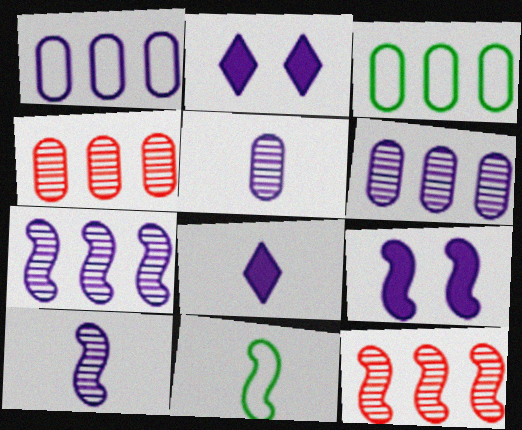[[1, 2, 10], 
[2, 4, 11], 
[9, 11, 12]]